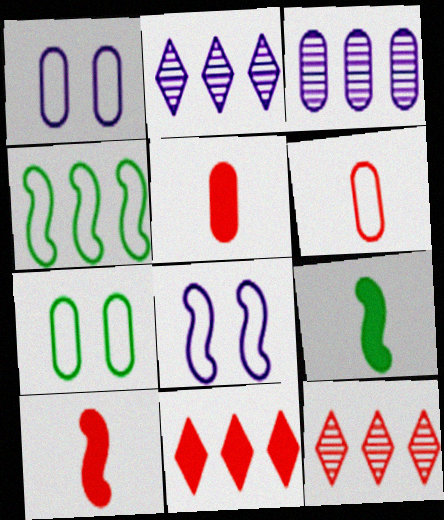[[1, 9, 12], 
[2, 7, 10], 
[3, 4, 11], 
[3, 5, 7]]